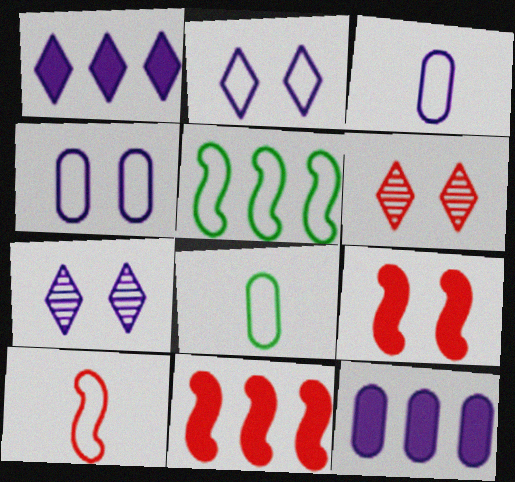[[7, 8, 11]]